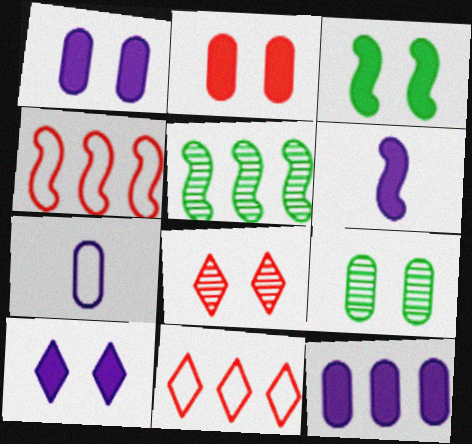[[2, 3, 10], 
[5, 11, 12], 
[6, 9, 11], 
[6, 10, 12]]